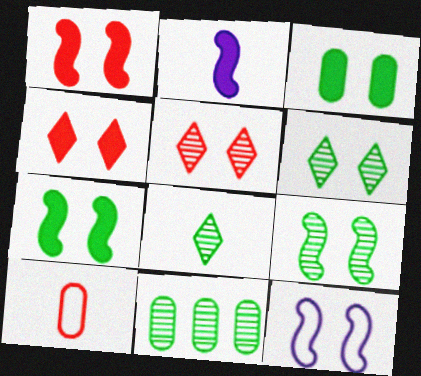[[1, 9, 12], 
[2, 8, 10], 
[3, 5, 12], 
[8, 9, 11]]